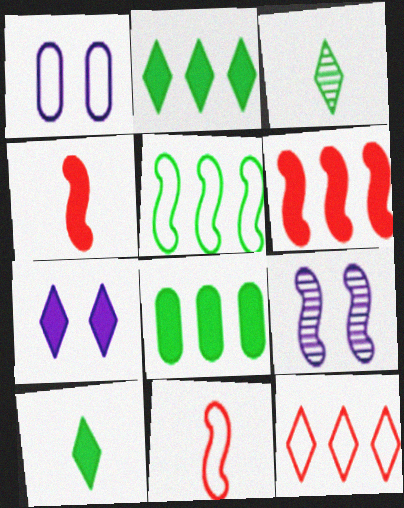[[1, 3, 6], 
[1, 7, 9], 
[3, 7, 12], 
[4, 5, 9], 
[4, 7, 8]]